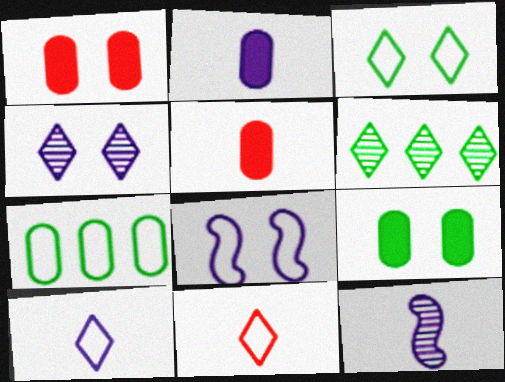[[2, 10, 12], 
[5, 6, 8], 
[7, 8, 11]]